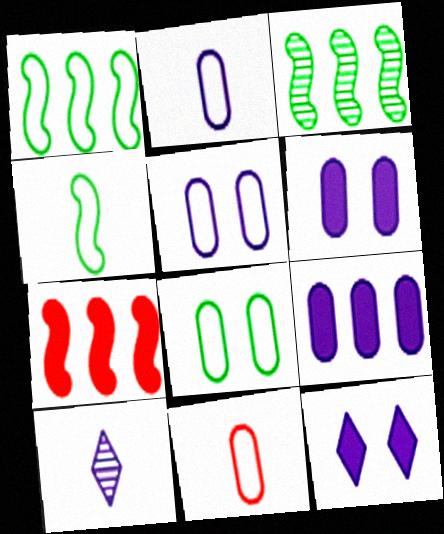[[3, 11, 12], 
[7, 8, 10]]